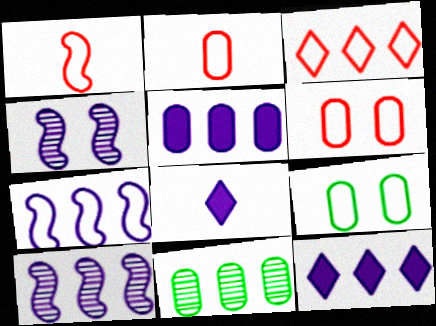[[1, 3, 6]]